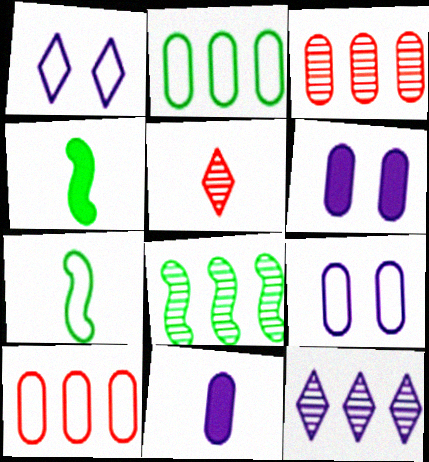[[1, 3, 4], 
[1, 7, 10], 
[3, 8, 12], 
[5, 7, 11]]